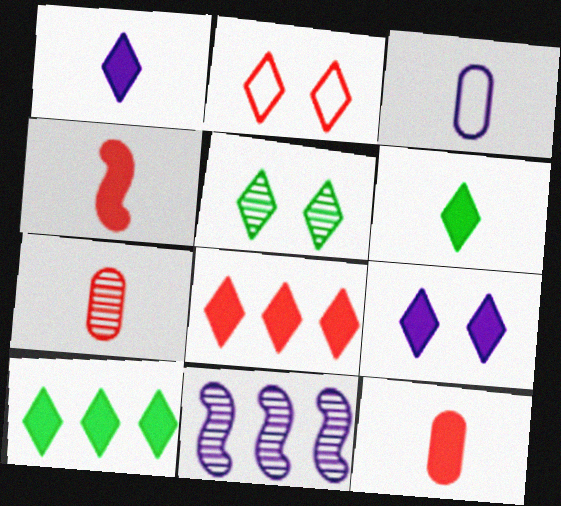[[2, 5, 9], 
[3, 9, 11], 
[5, 7, 11], 
[6, 8, 9]]